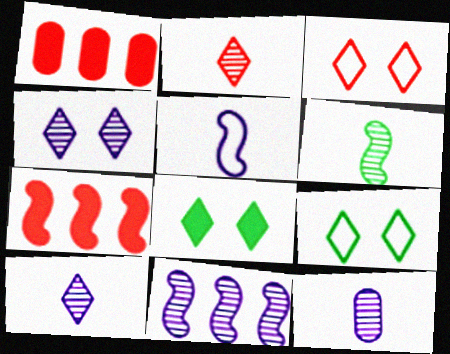[[2, 6, 12], 
[3, 4, 8], 
[4, 11, 12], 
[7, 9, 12]]